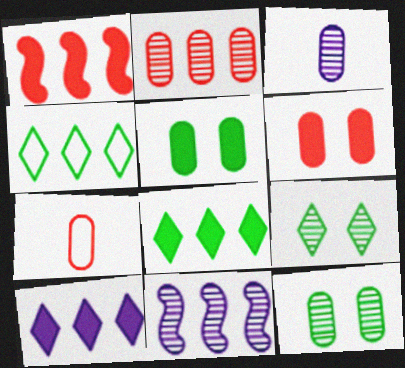[[2, 3, 12], 
[2, 6, 7]]